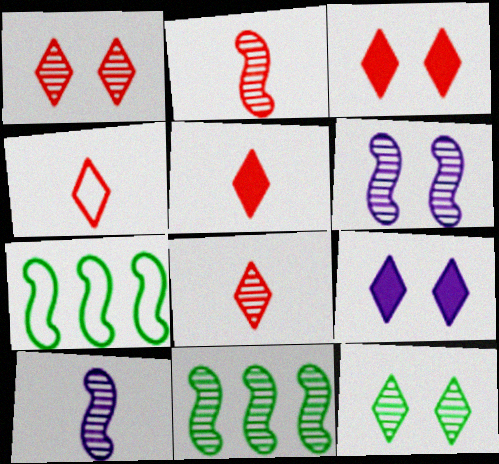[[2, 6, 11], 
[4, 5, 8]]